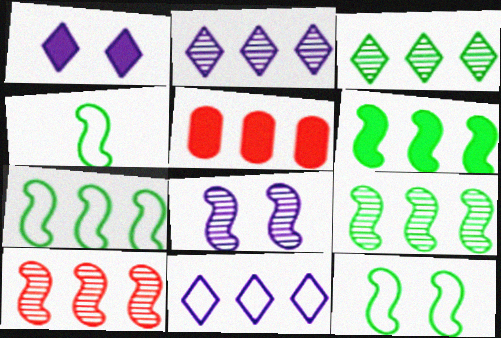[[2, 5, 7], 
[4, 7, 12], 
[5, 9, 11], 
[6, 7, 9]]